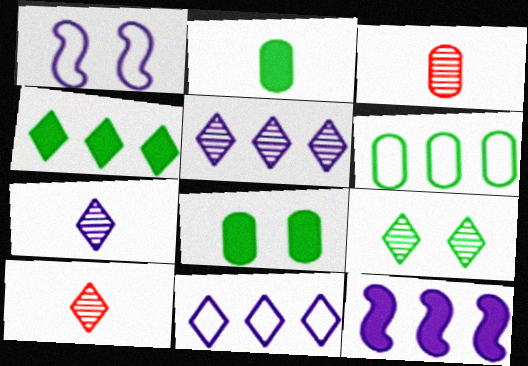[[1, 3, 4], 
[5, 9, 10]]